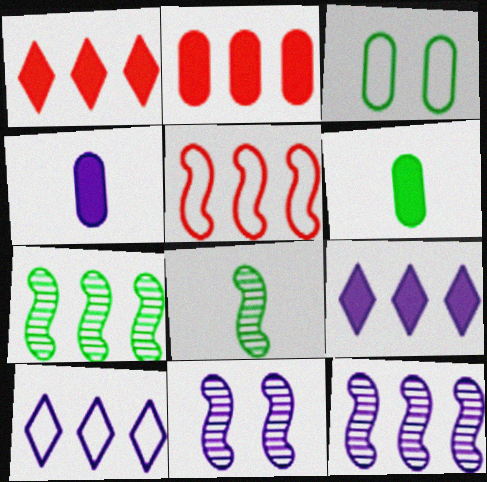[[2, 7, 10], 
[4, 10, 11]]